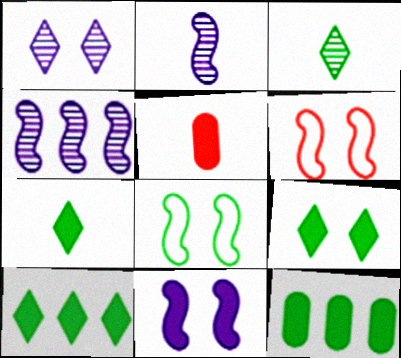[[3, 8, 12], 
[5, 10, 11], 
[7, 9, 10]]